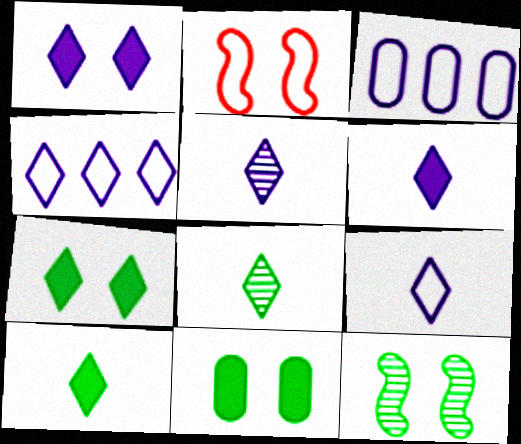[[1, 4, 5], 
[5, 6, 9]]